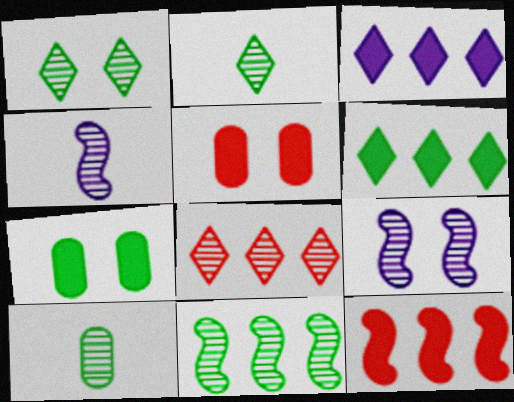[[1, 10, 11], 
[8, 9, 10]]